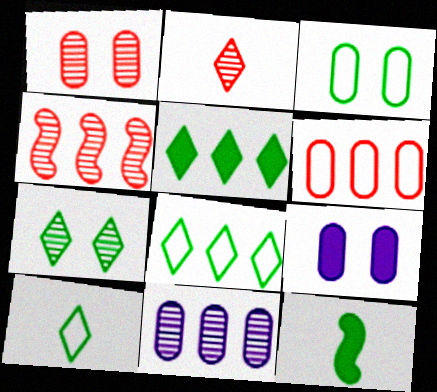[[1, 2, 4], 
[1, 3, 9], 
[4, 9, 10], 
[5, 7, 10]]